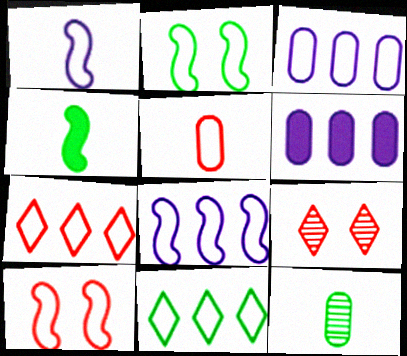[[3, 4, 9], 
[5, 7, 10]]